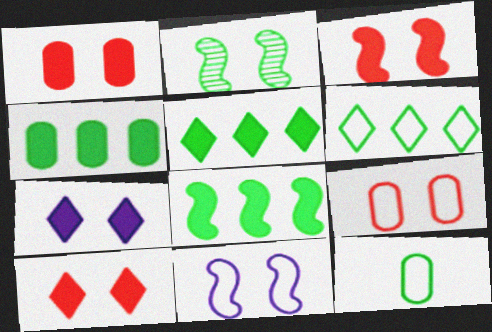[[1, 3, 10], 
[2, 3, 11], 
[2, 5, 12], 
[2, 7, 9], 
[4, 5, 8]]